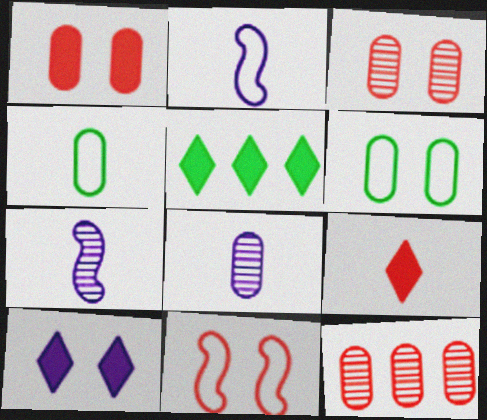[[2, 3, 5], 
[4, 7, 9], 
[5, 8, 11], 
[5, 9, 10], 
[9, 11, 12]]